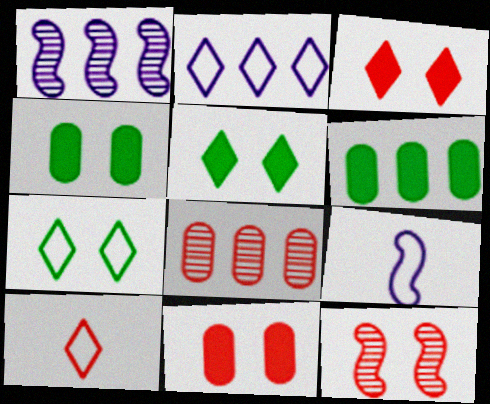[[1, 4, 10], 
[2, 7, 10], 
[5, 8, 9]]